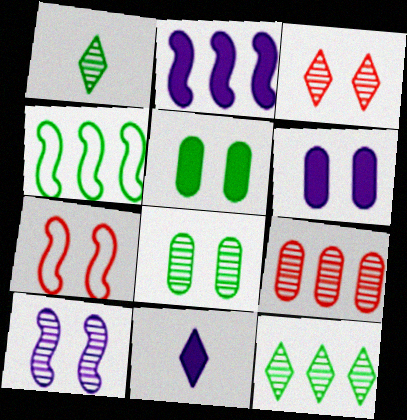[[1, 4, 5], 
[1, 9, 10], 
[2, 6, 11], 
[3, 8, 10]]